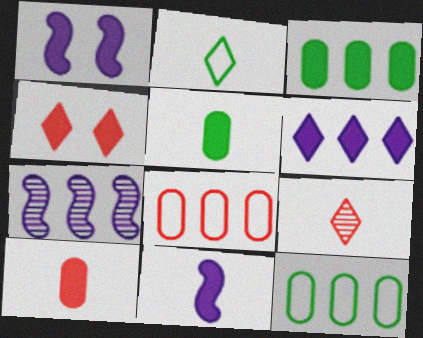[[1, 9, 12], 
[3, 4, 11]]